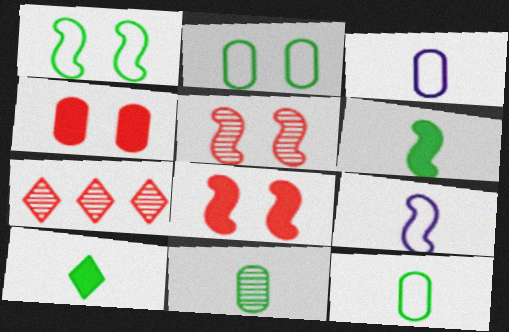[]